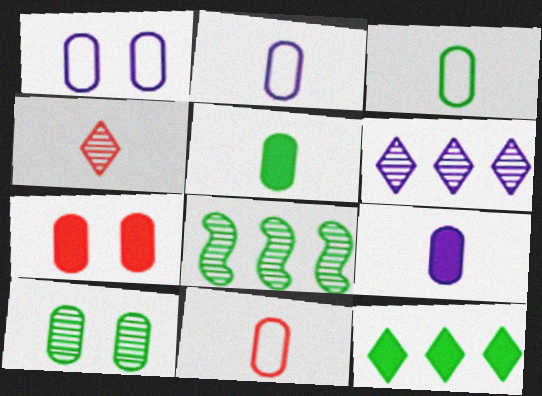[[1, 7, 10], 
[2, 3, 11]]